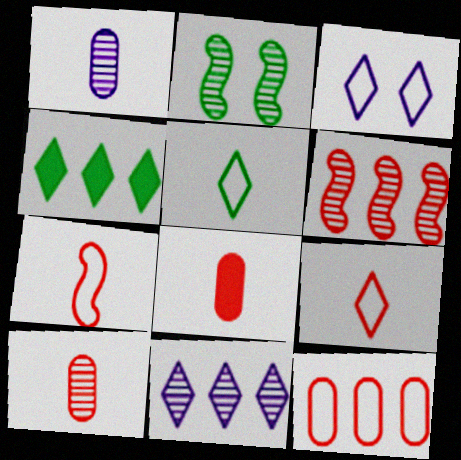[[2, 10, 11]]